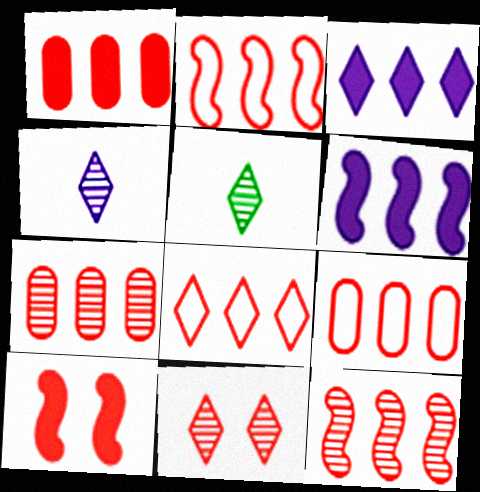[[1, 7, 9], 
[1, 8, 12], 
[2, 8, 9]]